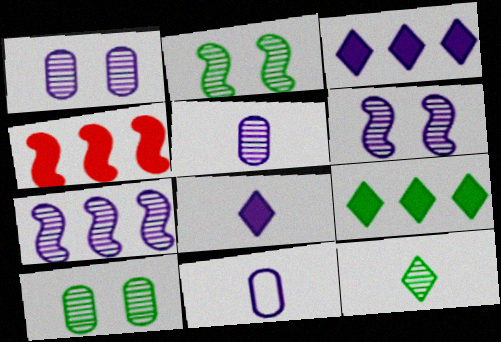[[3, 6, 11]]